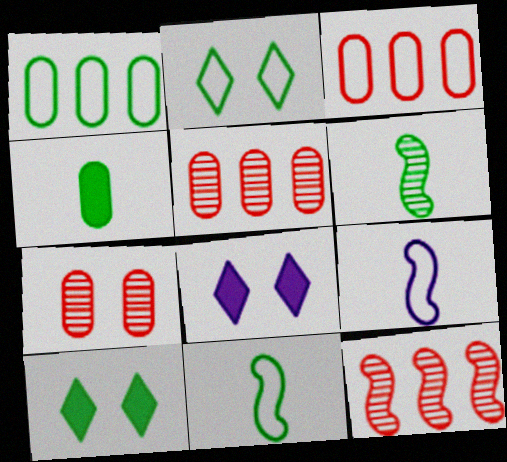[[1, 2, 11], 
[1, 6, 10], 
[2, 3, 9], 
[3, 6, 8], 
[5, 8, 11], 
[5, 9, 10]]